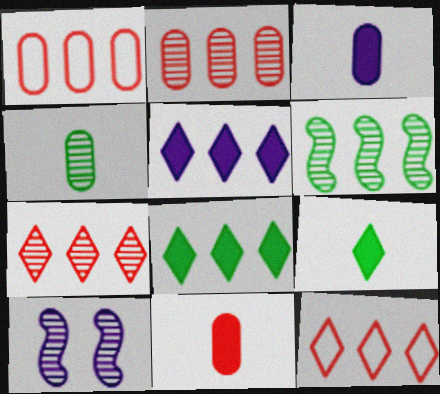[[1, 5, 6], 
[1, 9, 10], 
[4, 7, 10]]